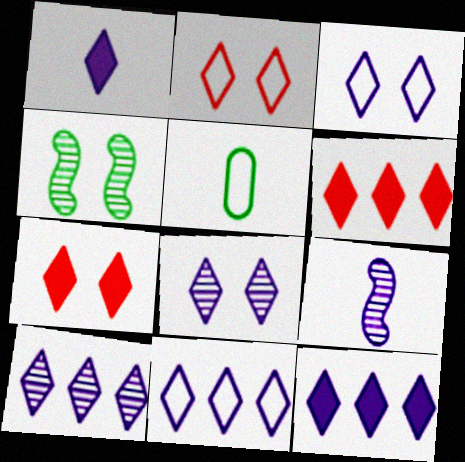[[1, 3, 10], 
[1, 8, 11], 
[10, 11, 12]]